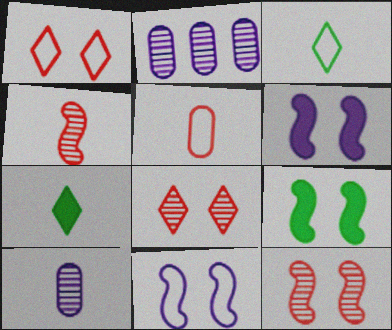[[9, 11, 12]]